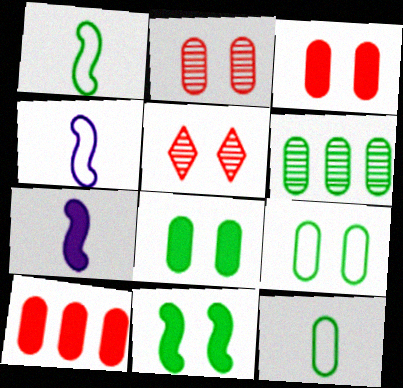[[6, 8, 12]]